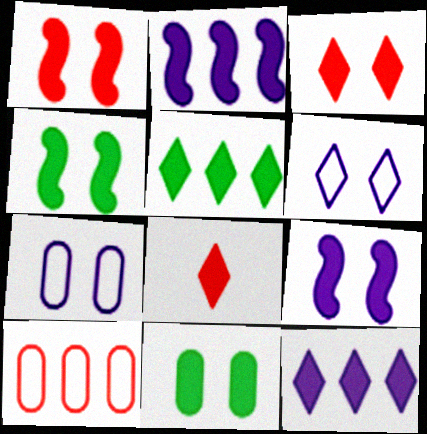[[1, 4, 9], 
[2, 8, 11], 
[3, 9, 11]]